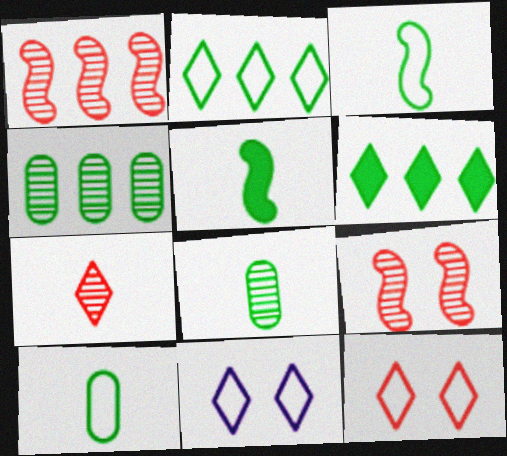[[6, 7, 11]]